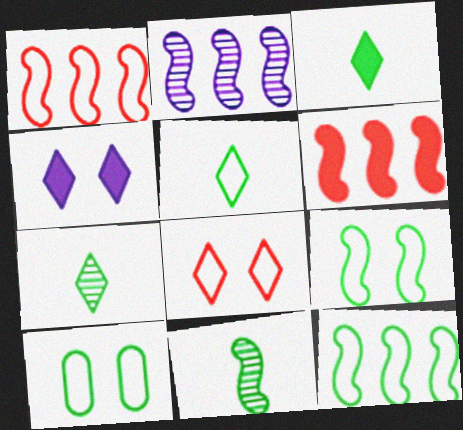[[2, 6, 12], 
[3, 5, 7], 
[5, 10, 12]]